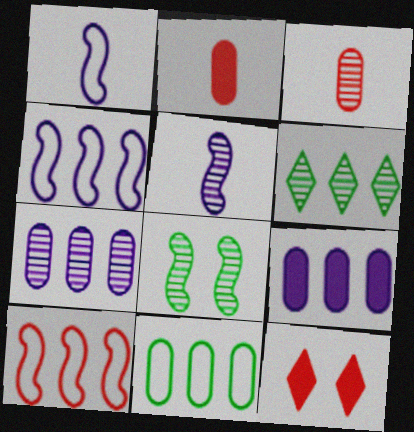[[3, 10, 12], 
[5, 11, 12], 
[6, 9, 10]]